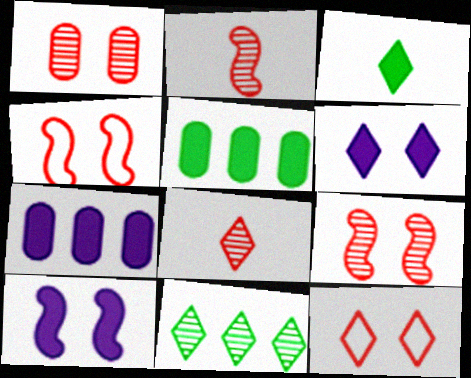[]